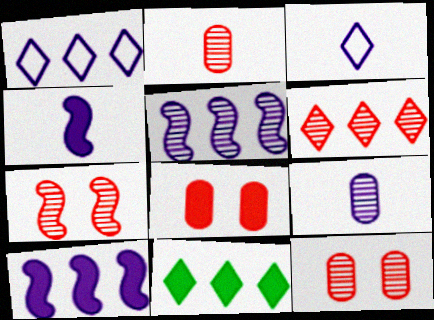[[1, 6, 11], 
[2, 6, 7], 
[3, 4, 9], 
[4, 8, 11]]